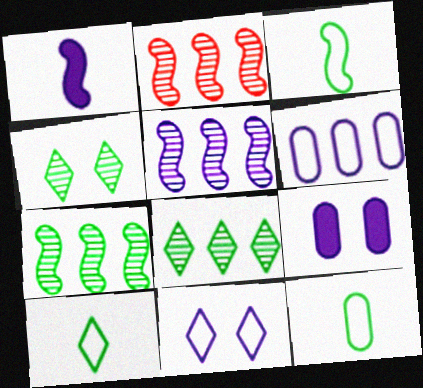[[2, 5, 7], 
[2, 9, 10], 
[3, 10, 12]]